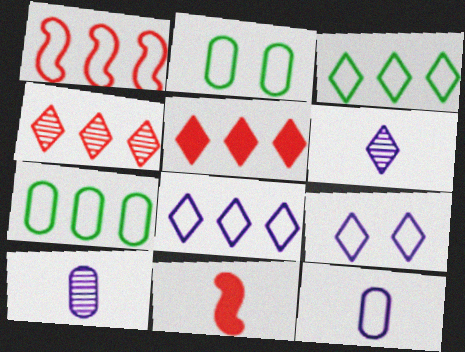[[1, 7, 8]]